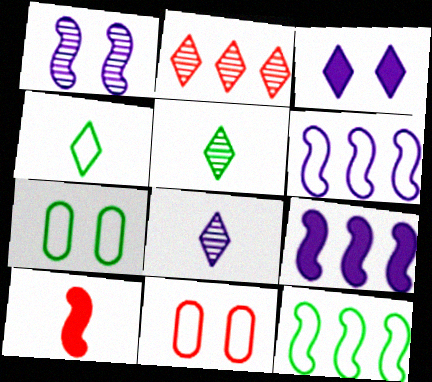[[1, 10, 12], 
[2, 3, 4], 
[2, 10, 11], 
[4, 6, 11], 
[4, 7, 12], 
[5, 9, 11]]